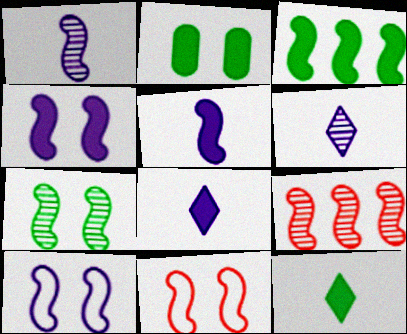[[1, 3, 11], 
[1, 7, 9], 
[2, 3, 12], 
[4, 7, 11]]